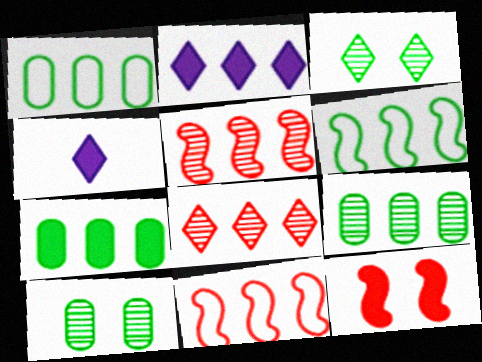[[1, 2, 5], 
[1, 7, 9], 
[2, 9, 11], 
[4, 7, 12], 
[4, 10, 11]]